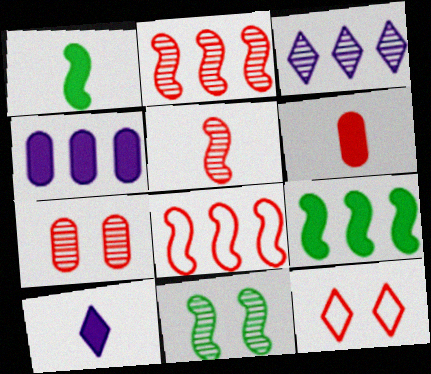[[1, 6, 10], 
[2, 6, 12]]